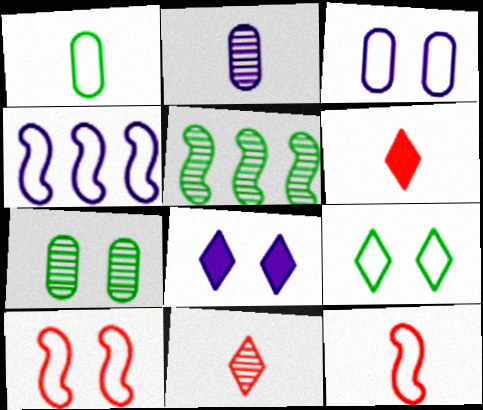[[2, 4, 8], 
[3, 5, 6], 
[3, 9, 10], 
[4, 6, 7], 
[7, 8, 10]]